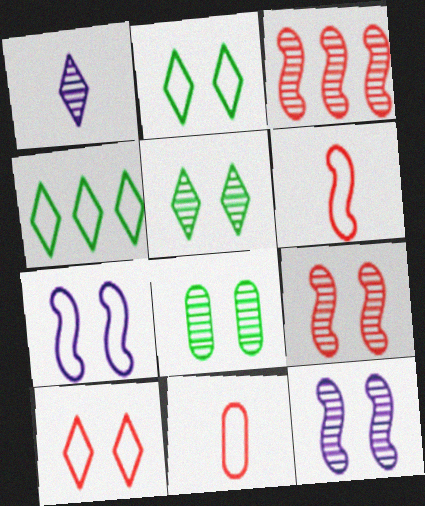[[1, 3, 8], 
[4, 7, 11]]